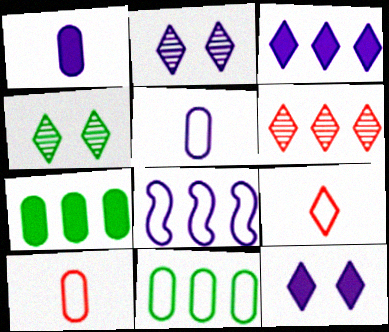[[1, 2, 8], 
[3, 4, 9], 
[6, 7, 8]]